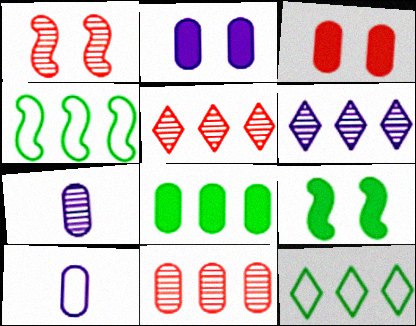[[5, 9, 10]]